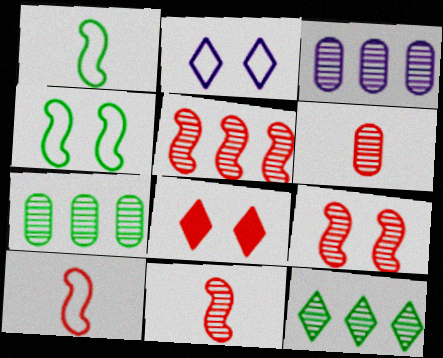[[1, 3, 8], 
[3, 5, 12], 
[5, 9, 11]]